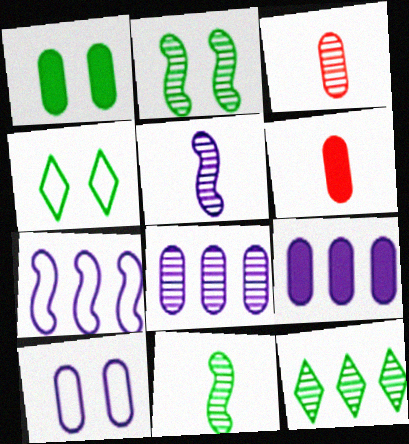[[1, 2, 4], 
[1, 6, 9]]